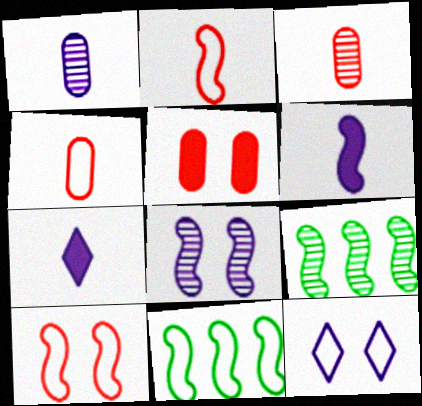[[4, 11, 12], 
[6, 9, 10]]